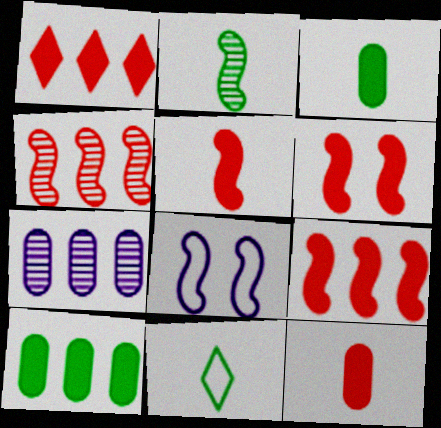[[1, 6, 12], 
[2, 3, 11], 
[2, 8, 9], 
[5, 6, 9], 
[6, 7, 11]]